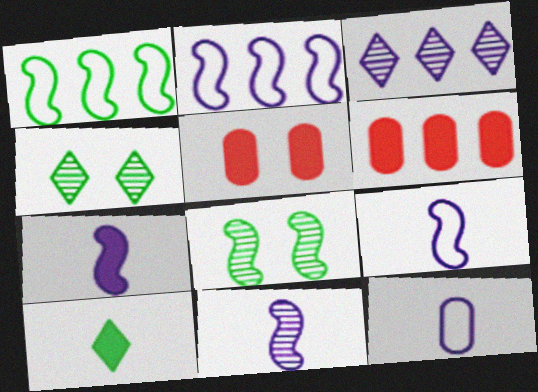[[1, 3, 6], 
[4, 6, 9], 
[7, 9, 11]]